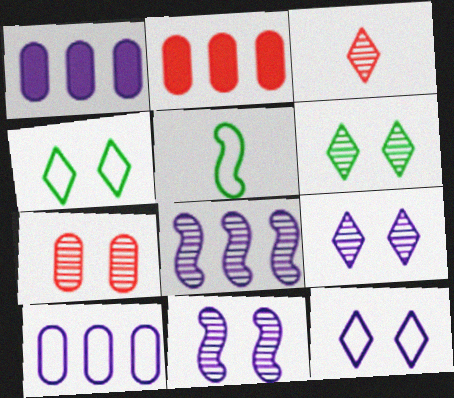[[2, 5, 9], 
[6, 7, 11]]